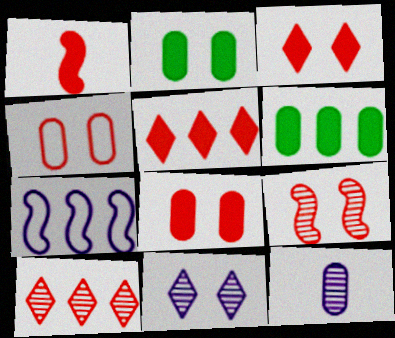[[1, 4, 10], 
[1, 5, 8], 
[3, 4, 9], 
[4, 6, 12], 
[6, 7, 10]]